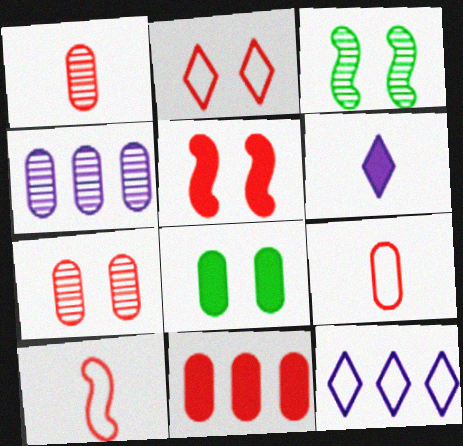[[2, 5, 7], 
[4, 8, 9], 
[7, 9, 11]]